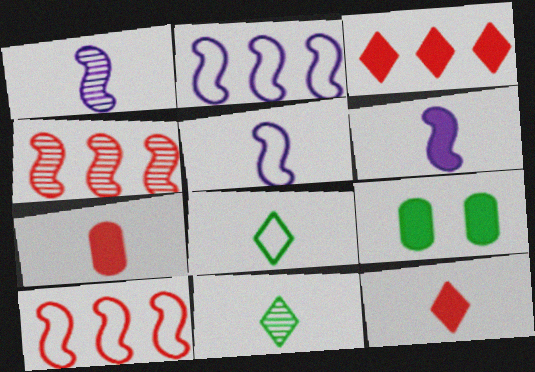[[1, 5, 6], 
[1, 7, 8], 
[3, 6, 9], 
[5, 7, 11]]